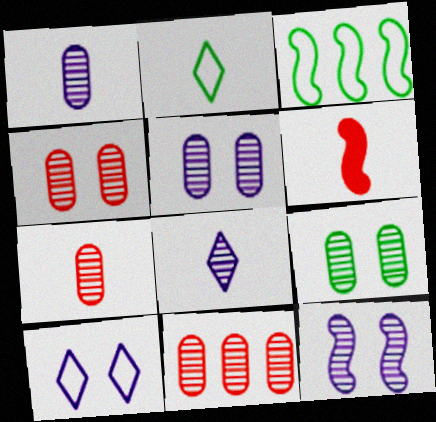[[1, 2, 6], 
[1, 9, 11], 
[3, 6, 12], 
[4, 5, 9], 
[4, 7, 11]]